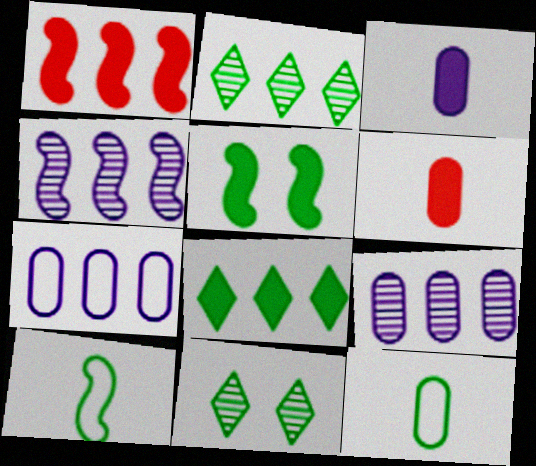[[1, 2, 7], 
[2, 5, 12]]